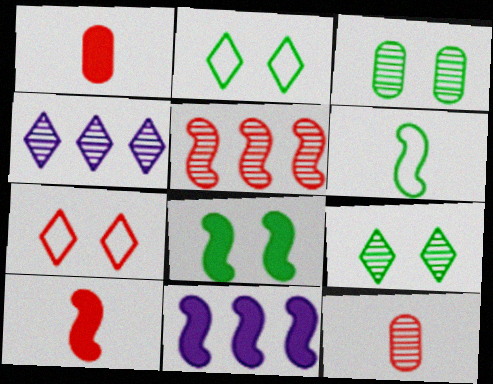[[1, 5, 7], 
[2, 3, 8], 
[2, 11, 12], 
[8, 10, 11]]